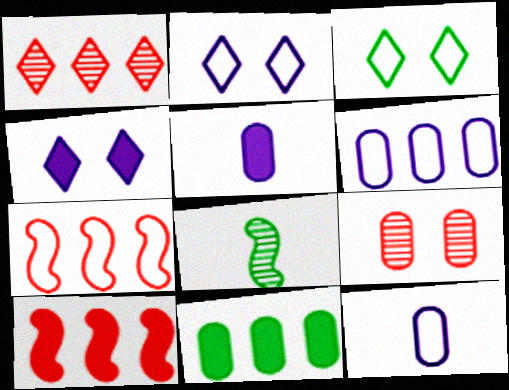[[3, 7, 12], 
[3, 8, 11], 
[9, 11, 12]]